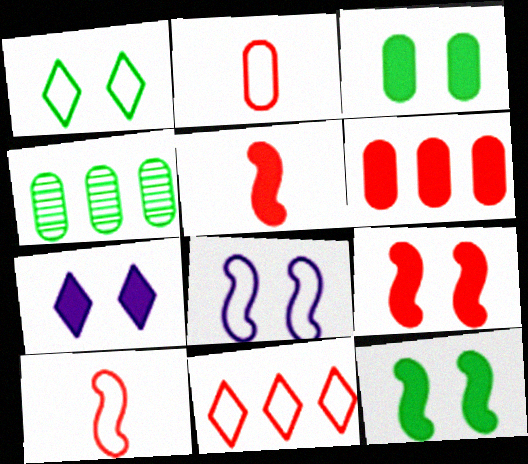[[3, 7, 9], 
[4, 7, 10]]